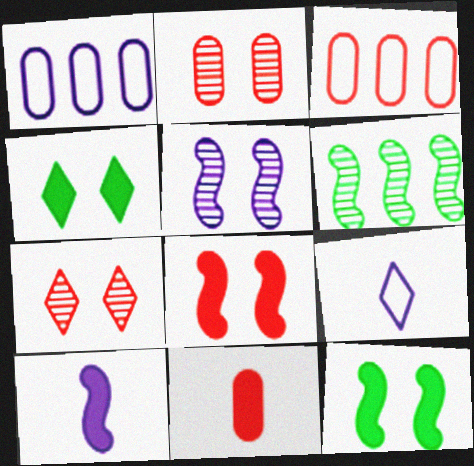[[2, 3, 11]]